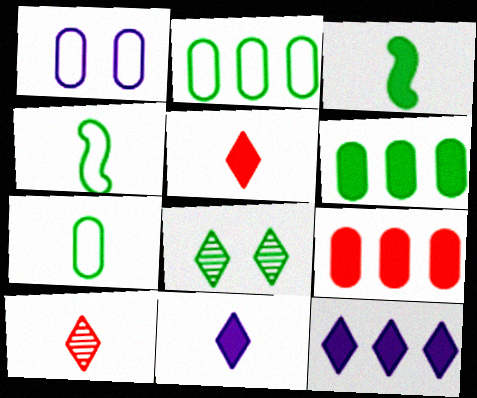[[2, 3, 8], 
[4, 6, 8]]